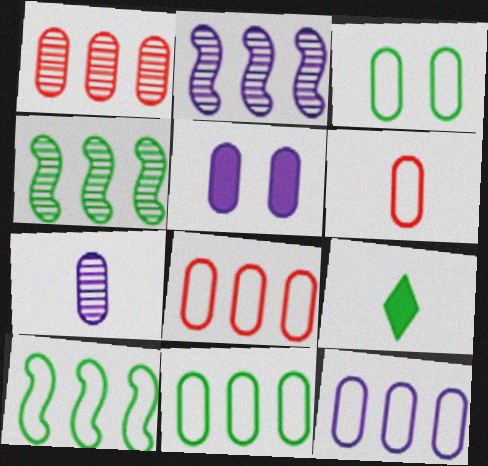[[3, 4, 9], 
[3, 6, 12], 
[5, 7, 12], 
[8, 11, 12]]